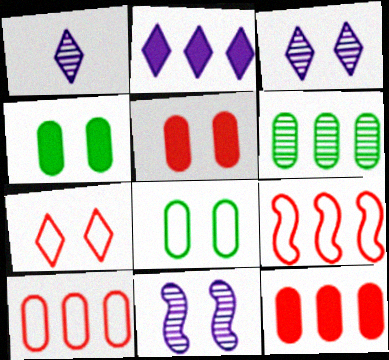[[1, 4, 9], 
[2, 6, 9], 
[4, 7, 11]]